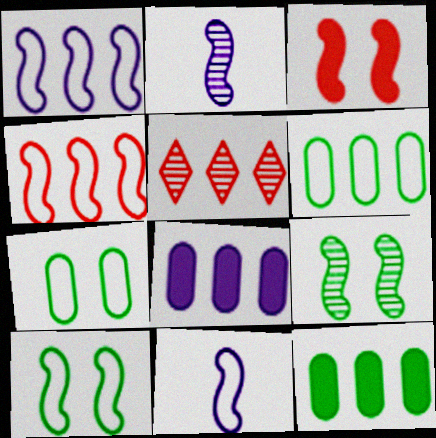[[1, 5, 12], 
[4, 10, 11]]